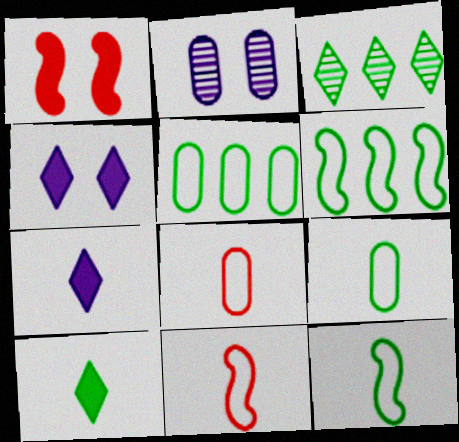[]